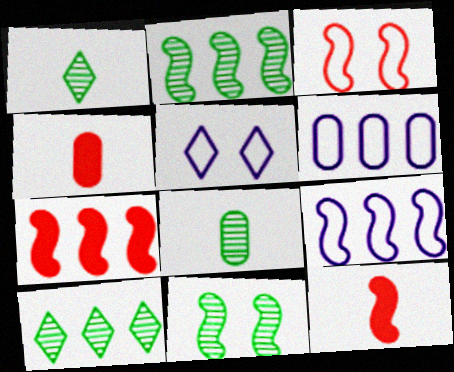[[2, 4, 5], 
[2, 7, 9], 
[5, 7, 8], 
[6, 7, 10], 
[8, 10, 11], 
[9, 11, 12]]